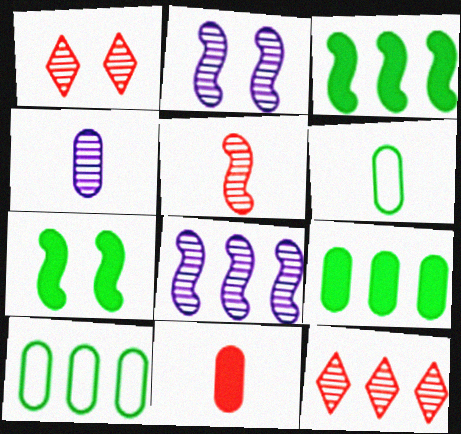[[4, 6, 11]]